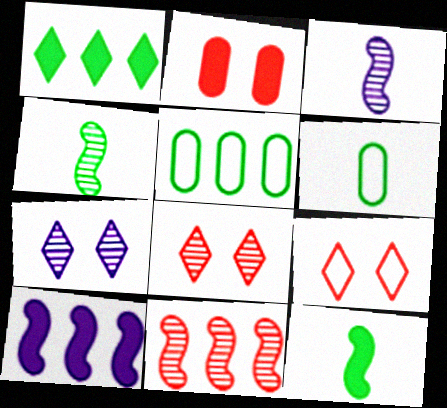[[6, 8, 10]]